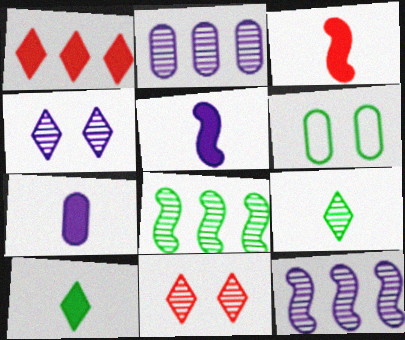[[3, 7, 10], 
[6, 8, 10]]